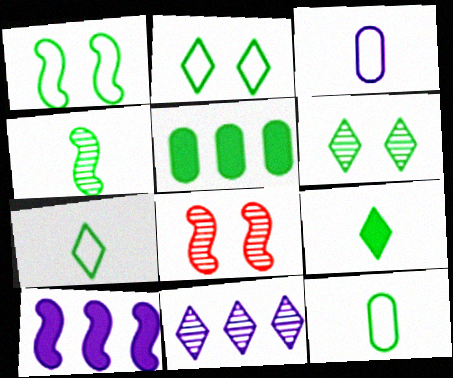[[2, 4, 5], 
[4, 9, 12]]